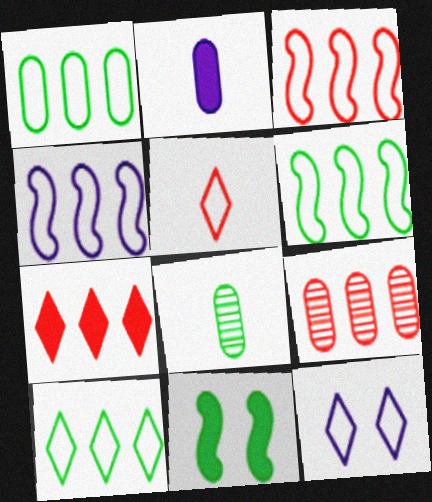[[1, 6, 10], 
[2, 7, 11], 
[3, 4, 6], 
[3, 7, 9], 
[5, 10, 12], 
[8, 10, 11]]